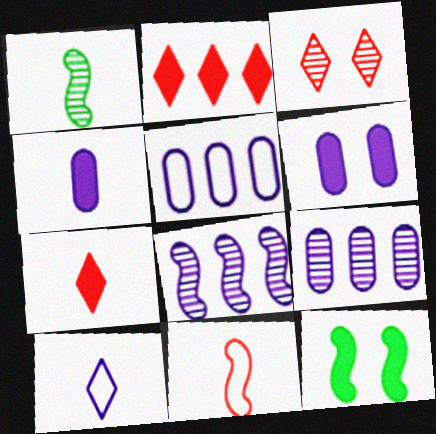[[1, 3, 9], 
[2, 4, 12], 
[6, 8, 10], 
[8, 11, 12]]